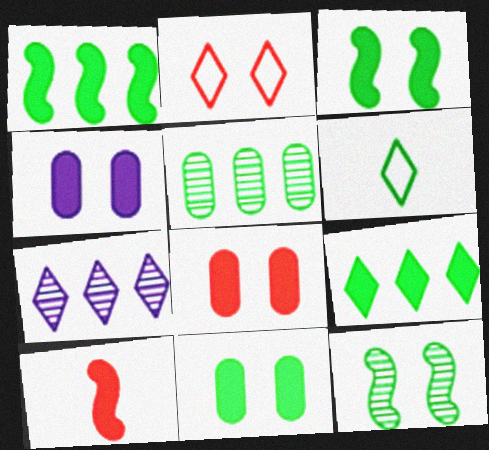[[2, 4, 12], 
[3, 5, 6], 
[4, 8, 11], 
[4, 9, 10]]